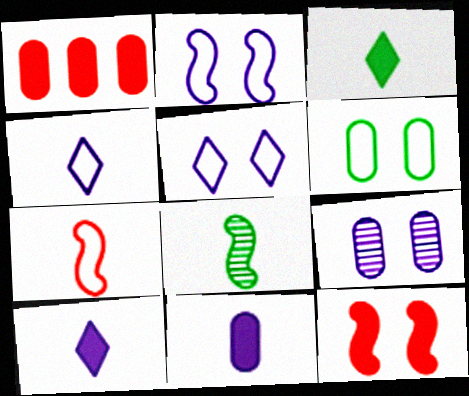[[1, 5, 8]]